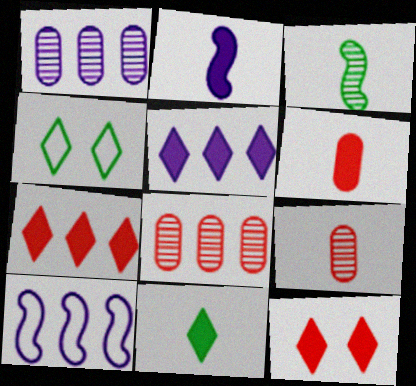[[1, 5, 10], 
[2, 4, 8], 
[2, 6, 11], 
[5, 11, 12]]